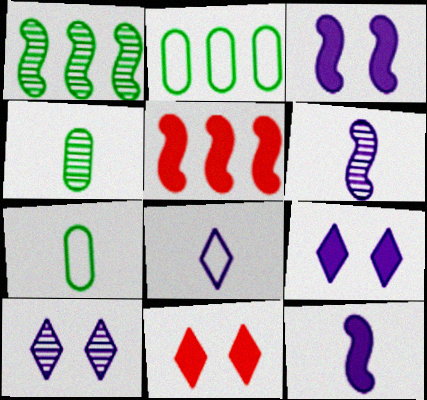[[2, 6, 11], 
[5, 7, 10]]